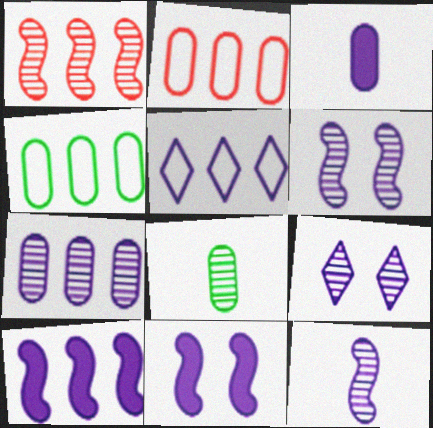[[1, 8, 9], 
[3, 5, 6], 
[5, 7, 10], 
[7, 9, 12]]